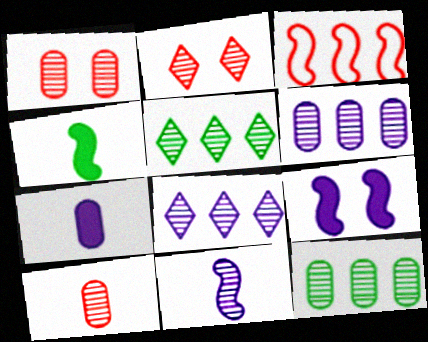[[1, 5, 11], 
[2, 11, 12]]